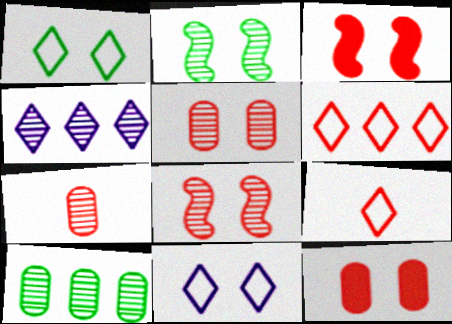[[2, 4, 7], 
[2, 11, 12], 
[3, 6, 7]]